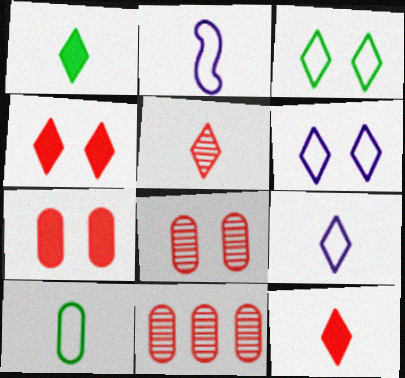[[1, 5, 9]]